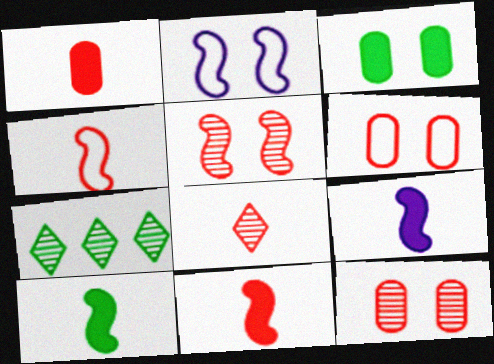[[1, 2, 7], 
[1, 4, 8], 
[6, 7, 9], 
[9, 10, 11]]